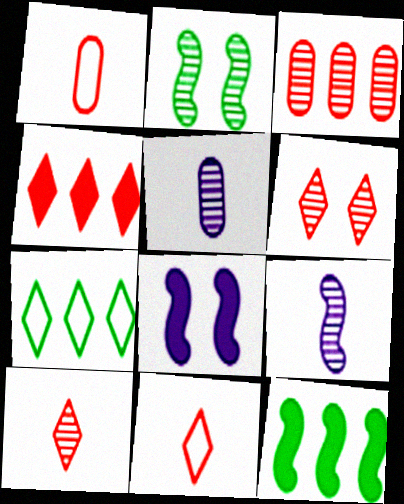[[4, 6, 11]]